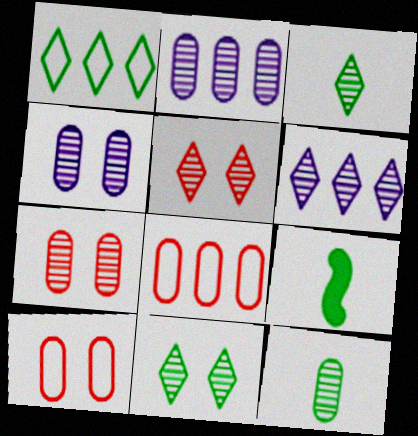[[2, 7, 12], 
[3, 5, 6], 
[6, 9, 10]]